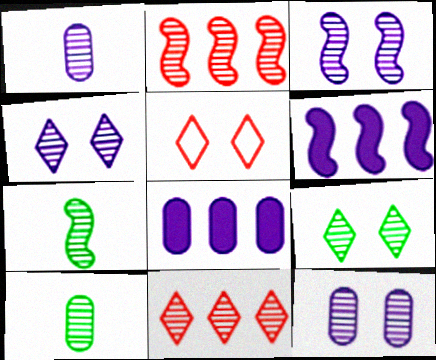[[1, 2, 9], 
[2, 3, 7], 
[2, 4, 10], 
[3, 4, 12], 
[3, 10, 11], 
[5, 6, 10], 
[5, 7, 8], 
[7, 11, 12]]